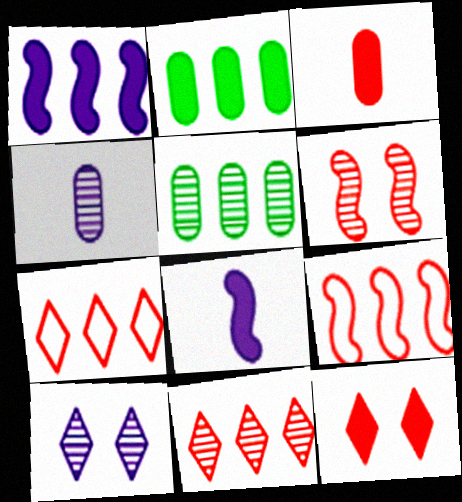[[1, 5, 7], 
[2, 8, 12], 
[3, 6, 7]]